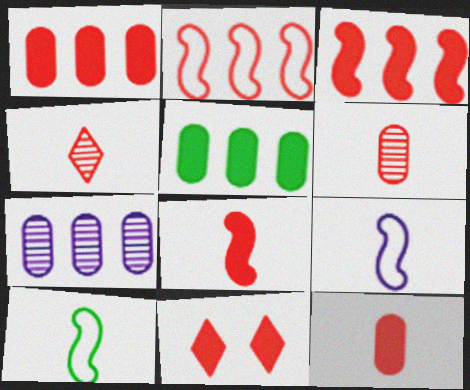[[1, 8, 11], 
[2, 6, 11], 
[3, 11, 12], 
[7, 10, 11]]